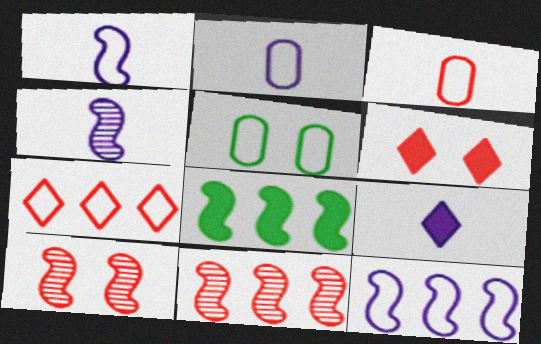[[1, 5, 7], 
[1, 8, 10], 
[2, 4, 9], 
[3, 6, 11], 
[5, 9, 11], 
[8, 11, 12]]